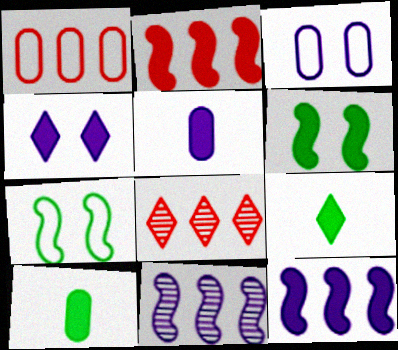[[1, 2, 8], 
[2, 4, 10], 
[4, 5, 12], 
[5, 7, 8]]